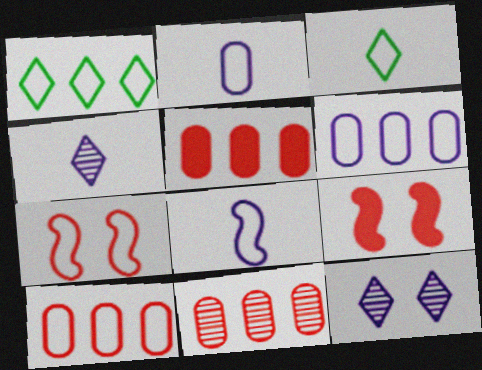[[1, 2, 7], 
[3, 6, 7], 
[5, 10, 11]]